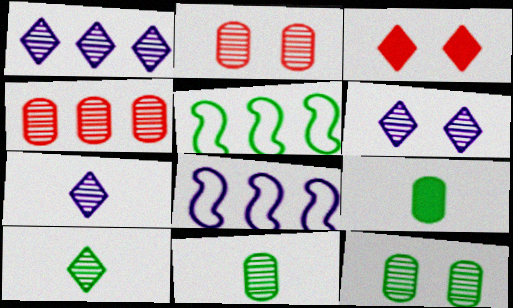[[1, 6, 7], 
[3, 8, 11]]